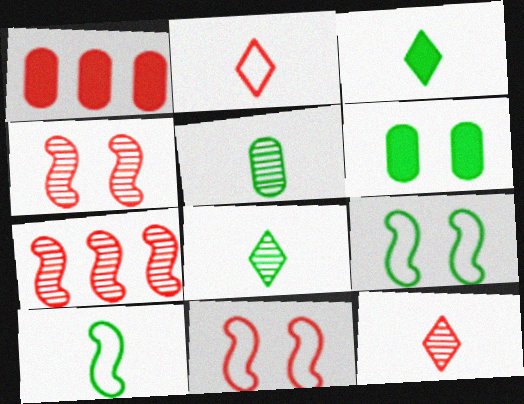[[1, 2, 4], 
[1, 11, 12], 
[3, 5, 10]]